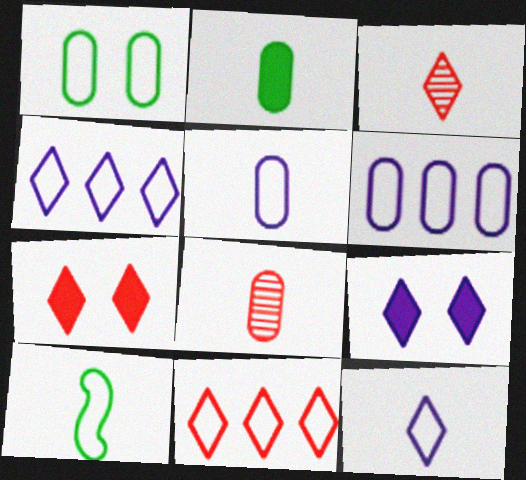[[2, 5, 8], 
[3, 7, 11]]